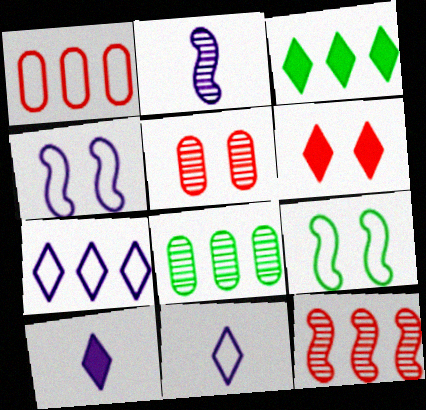[[1, 9, 11], 
[3, 6, 10]]